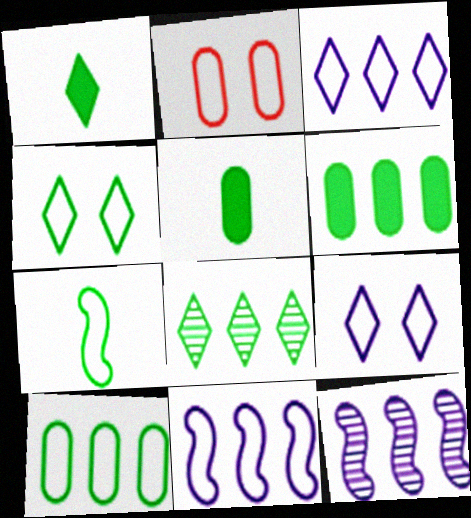[[1, 2, 12], 
[1, 4, 8], 
[2, 3, 7], 
[4, 7, 10]]